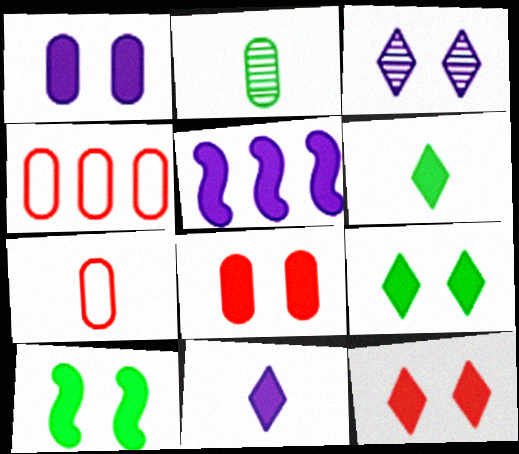[[1, 2, 4], 
[1, 5, 11], 
[1, 10, 12], 
[5, 6, 8]]